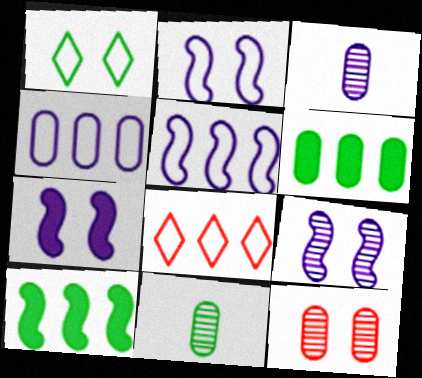[[1, 7, 12], 
[1, 10, 11], 
[2, 7, 9], 
[7, 8, 11]]